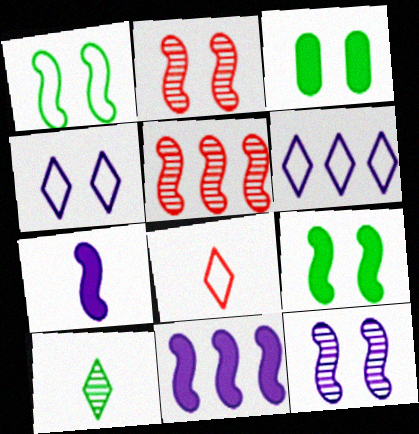[[1, 5, 7], 
[2, 3, 4]]